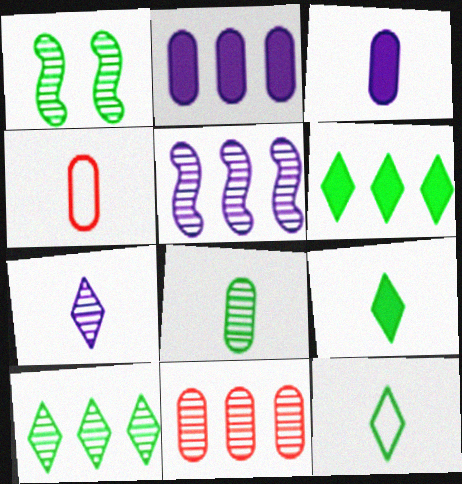[[1, 7, 11], 
[1, 8, 10], 
[3, 4, 8], 
[5, 10, 11]]